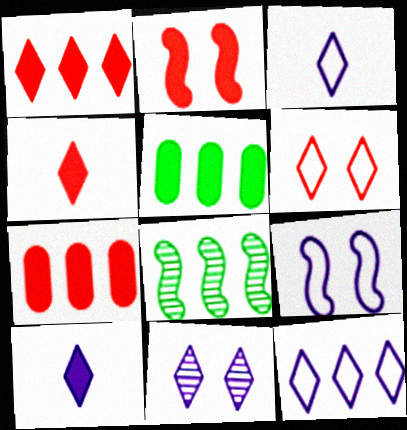[[2, 4, 7], 
[2, 5, 10], 
[7, 8, 12], 
[10, 11, 12]]